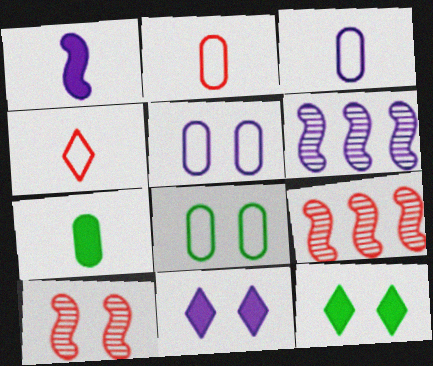[[2, 6, 12], 
[3, 6, 11], 
[3, 9, 12], 
[5, 10, 12], 
[8, 10, 11]]